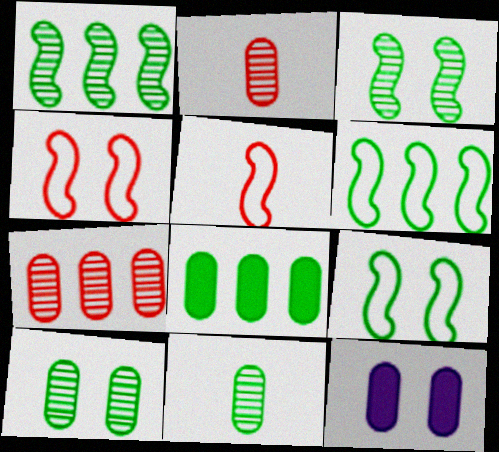[]